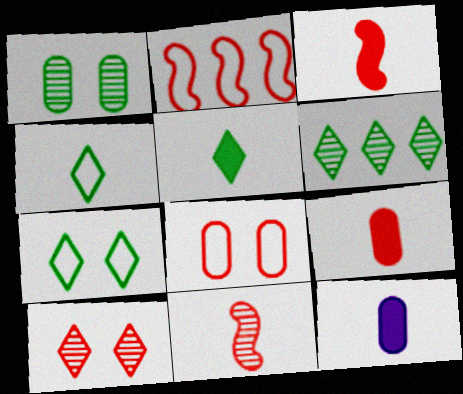[[2, 9, 10], 
[3, 5, 12], 
[4, 11, 12], 
[5, 6, 7]]